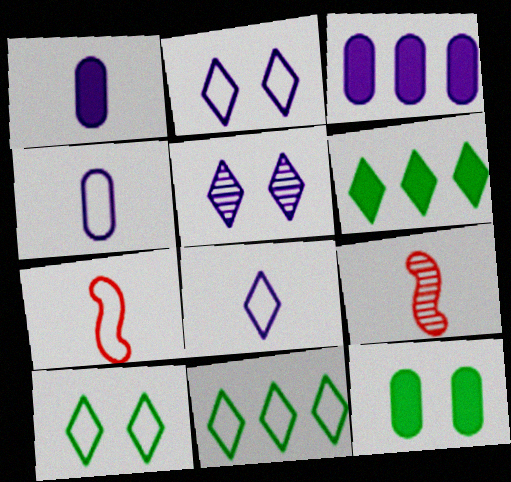[[3, 9, 10]]